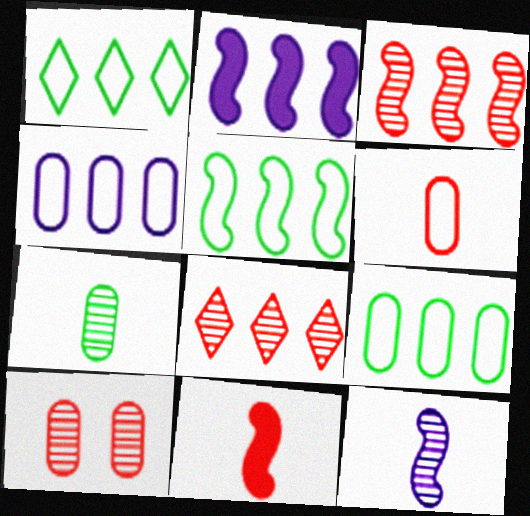[[1, 5, 9], 
[2, 3, 5], 
[2, 8, 9]]